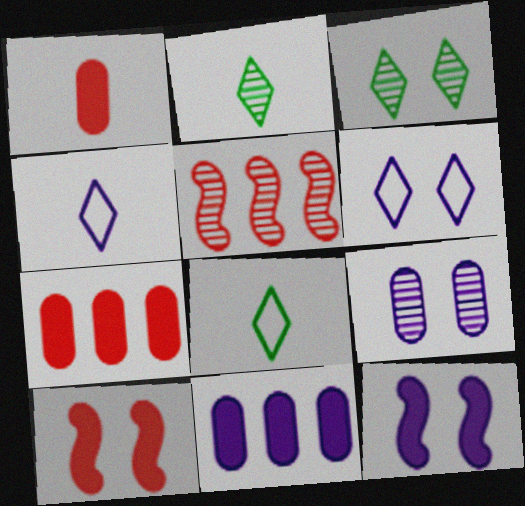[[2, 5, 9], 
[6, 9, 12]]